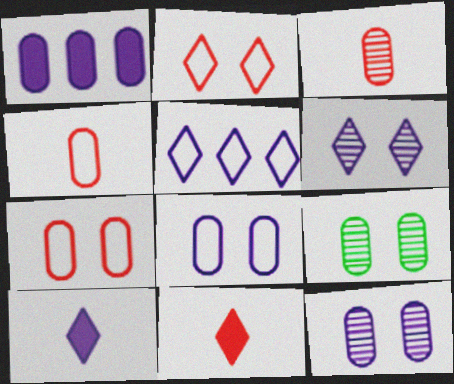[[1, 4, 9], 
[5, 6, 10]]